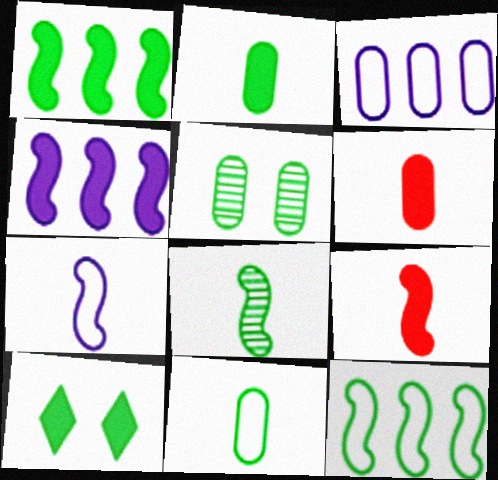[[1, 2, 10], 
[3, 5, 6], 
[4, 6, 10], 
[7, 8, 9]]